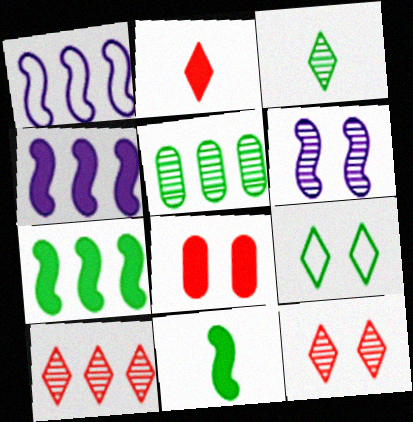[[1, 3, 8], 
[5, 9, 11], 
[6, 8, 9]]